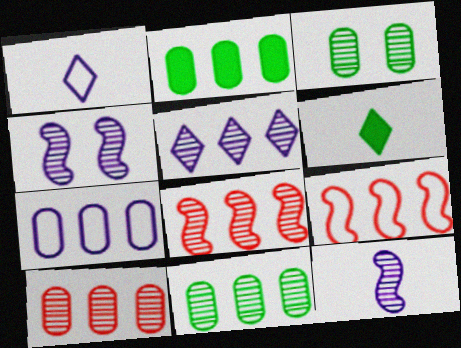[[2, 5, 9], 
[2, 7, 10], 
[5, 8, 11]]